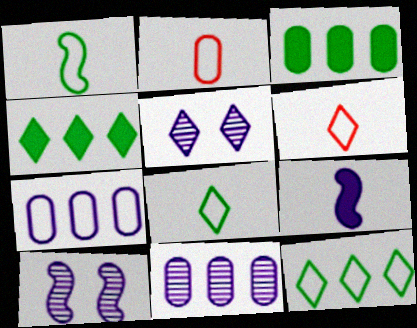[[2, 4, 10], 
[3, 6, 10], 
[4, 5, 6], 
[5, 7, 9]]